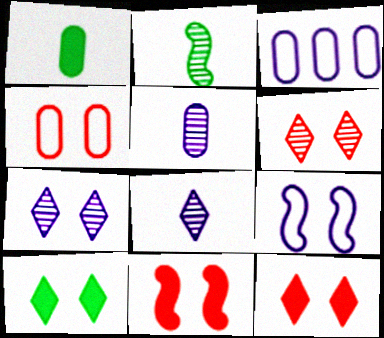[[2, 3, 12], 
[4, 6, 11]]